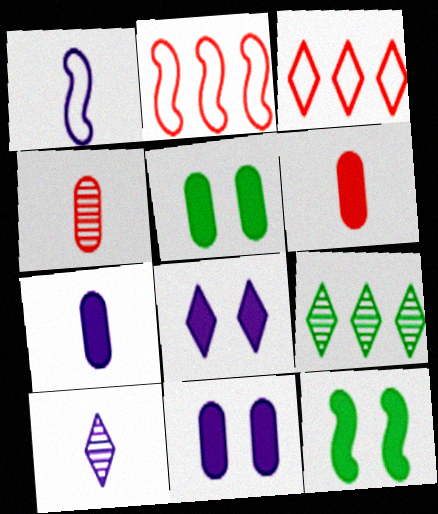[[1, 7, 10], 
[2, 5, 10]]